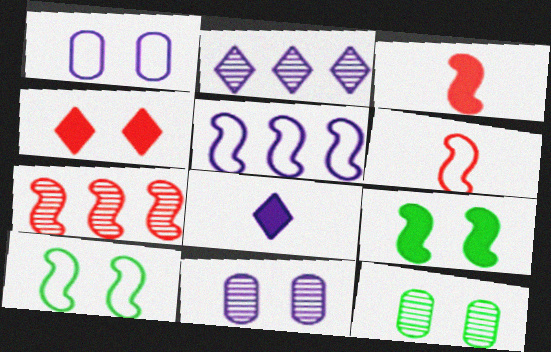[[4, 10, 11], 
[5, 6, 10], 
[5, 8, 11]]